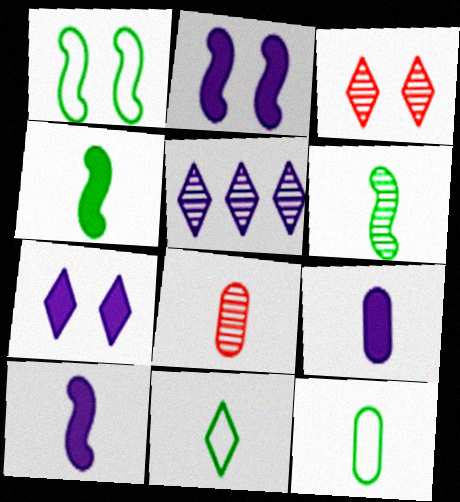[[8, 9, 12], 
[8, 10, 11]]